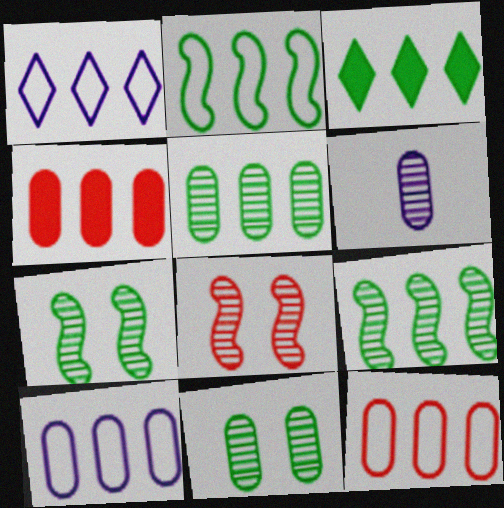[[1, 2, 12], 
[1, 4, 9], 
[2, 3, 5], 
[4, 5, 10]]